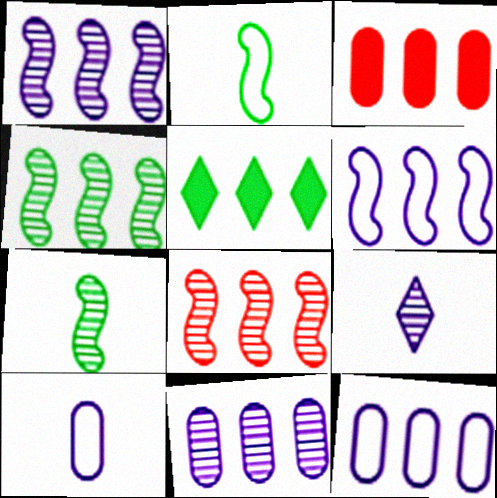[[1, 4, 8], 
[5, 8, 12]]